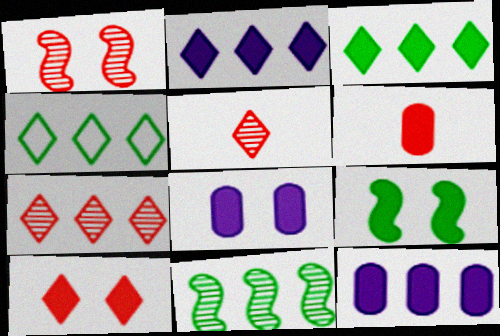[[2, 4, 7], 
[2, 6, 9], 
[8, 9, 10]]